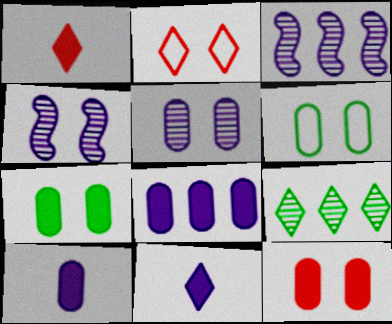[[1, 3, 6], 
[2, 4, 7], 
[2, 9, 11], 
[5, 6, 12]]